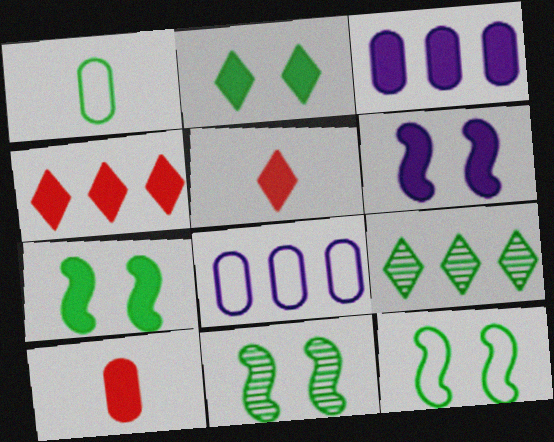[[1, 7, 9], 
[3, 5, 7], 
[5, 8, 11], 
[7, 11, 12]]